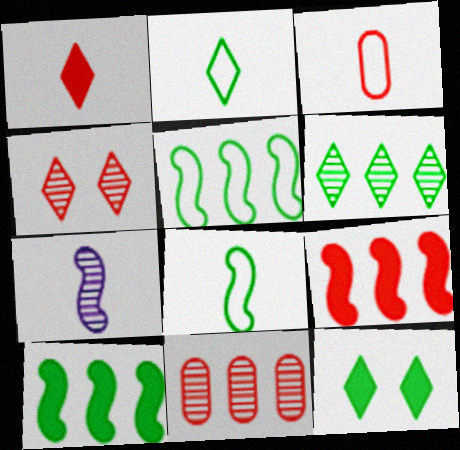[[2, 6, 12], 
[3, 4, 9]]